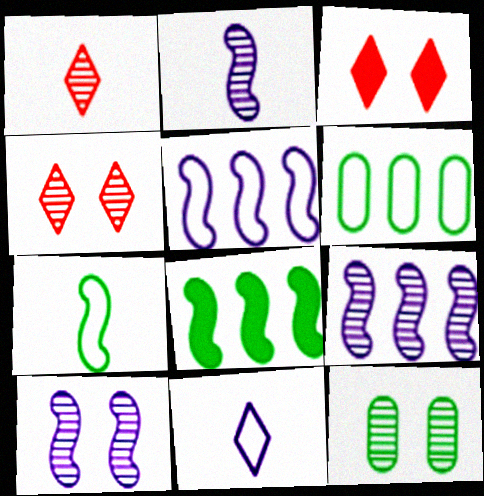[[1, 9, 12], 
[2, 3, 6], 
[2, 9, 10], 
[4, 10, 12]]